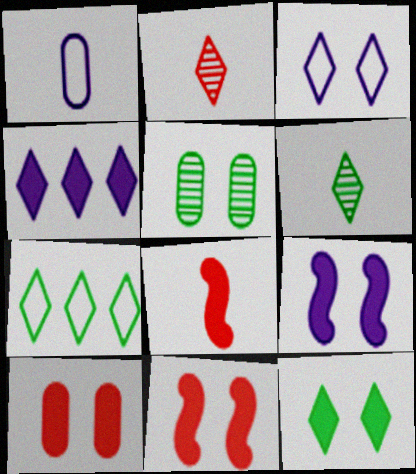[[1, 6, 8], 
[3, 5, 11], 
[6, 7, 12], 
[9, 10, 12]]